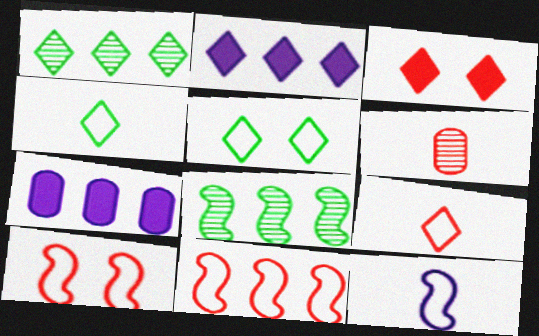[[1, 7, 11], 
[3, 6, 11]]